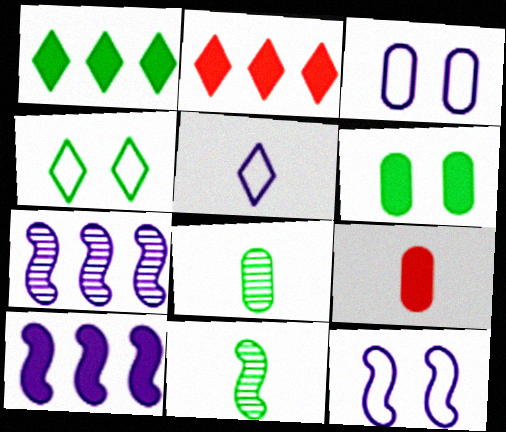[[2, 3, 11], 
[2, 8, 12], 
[4, 7, 9], 
[5, 9, 11]]